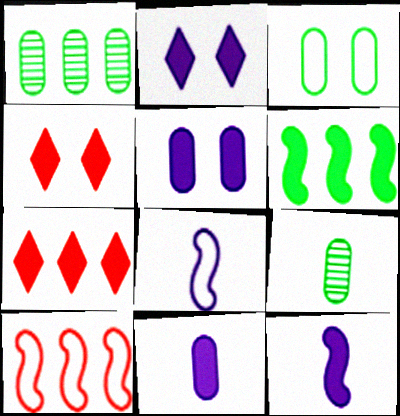[[1, 4, 8], 
[2, 9, 10], 
[4, 6, 11]]